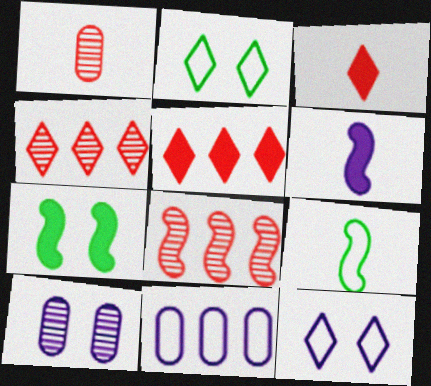[[5, 9, 10]]